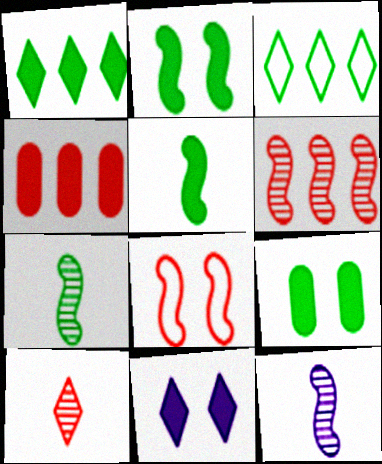[[1, 5, 9], 
[3, 7, 9], 
[3, 10, 11], 
[4, 5, 11], 
[4, 8, 10]]